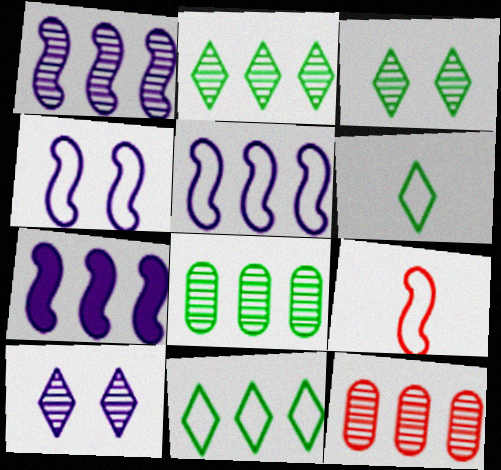[[1, 2, 12], 
[1, 5, 7], 
[7, 11, 12]]